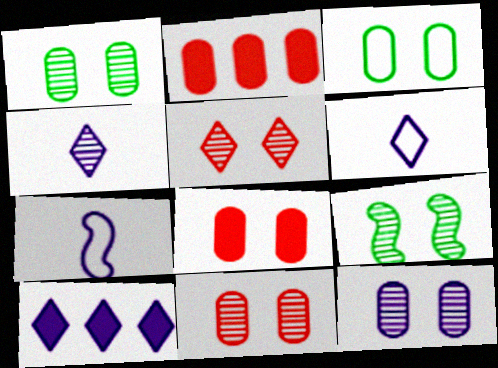[[1, 11, 12], 
[2, 6, 9], 
[3, 8, 12], 
[5, 9, 12], 
[7, 10, 12]]